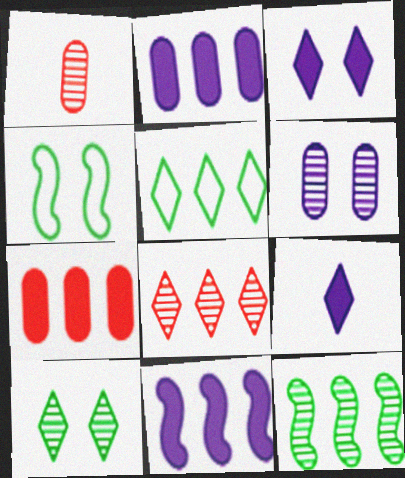[]